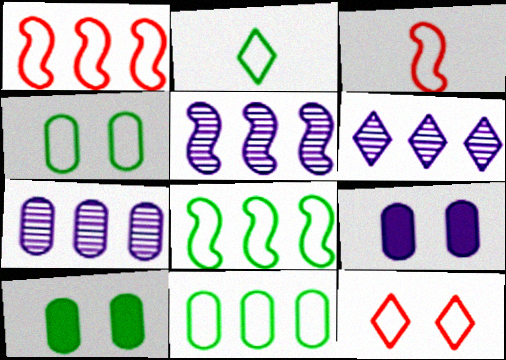[[2, 4, 8], 
[3, 6, 10], 
[5, 6, 7]]